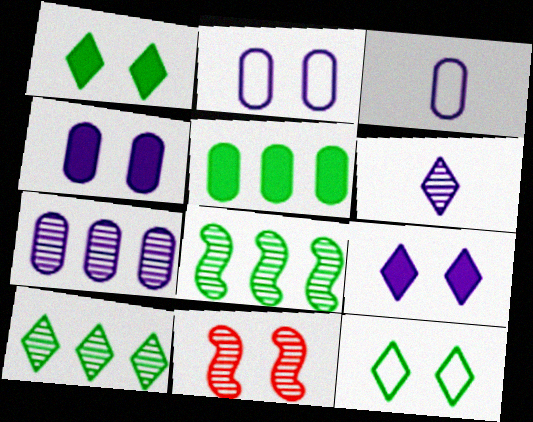[[1, 2, 11], 
[3, 4, 7], 
[4, 11, 12]]